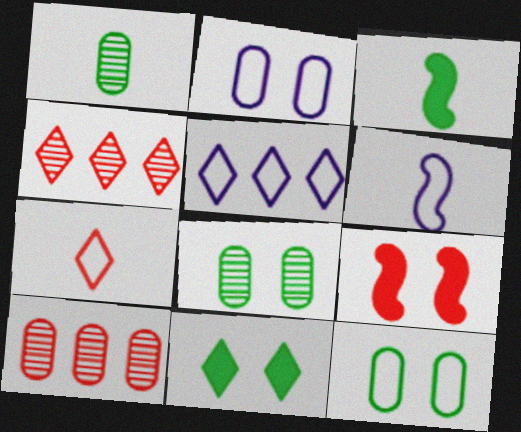[[1, 5, 9], 
[2, 3, 4], 
[2, 5, 6], 
[6, 10, 11], 
[7, 9, 10]]